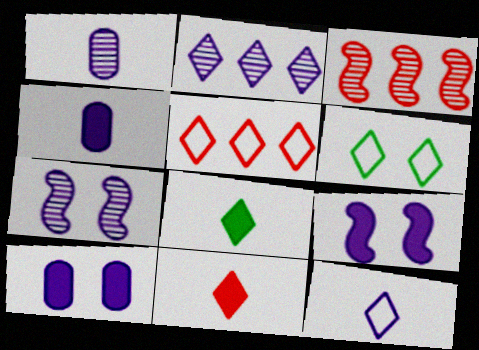[[1, 2, 7], 
[2, 6, 11], 
[3, 4, 6], 
[5, 6, 12]]